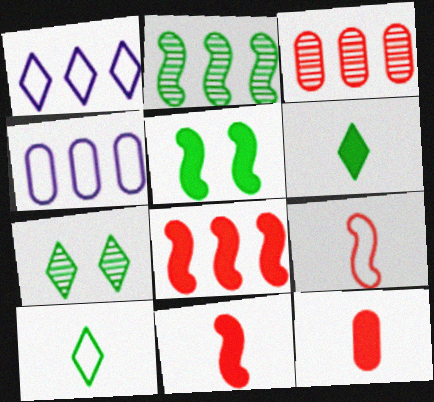[[4, 7, 11]]